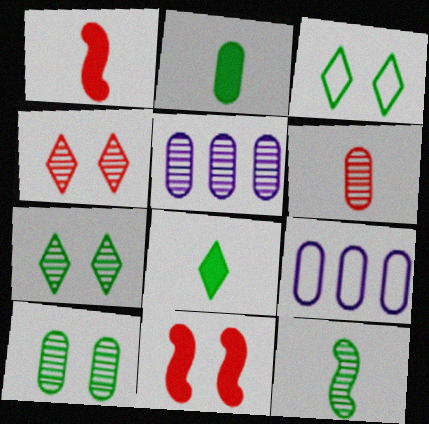[[1, 3, 5], 
[1, 7, 9], 
[4, 5, 12], 
[5, 6, 10]]